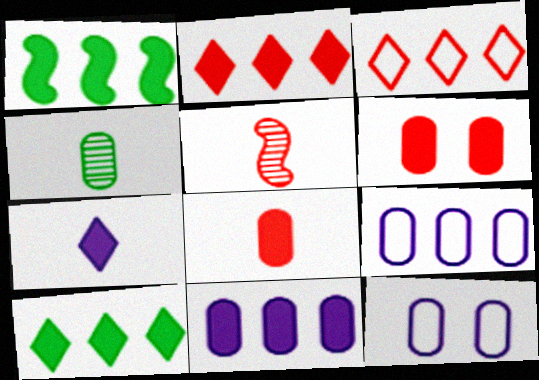[[1, 2, 11], 
[1, 6, 7], 
[3, 5, 6], 
[4, 6, 9], 
[5, 10, 12]]